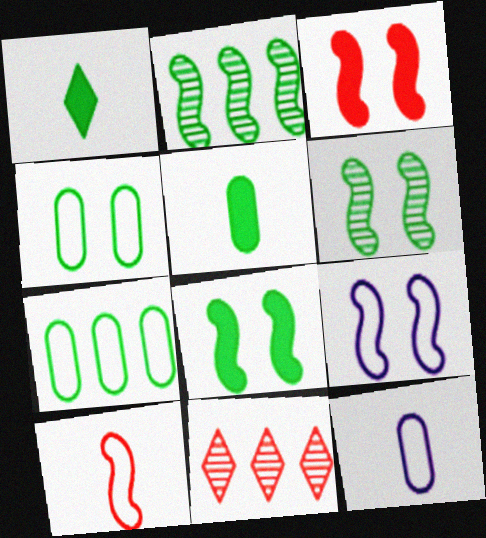[[1, 2, 4], 
[1, 6, 7], 
[3, 6, 9], 
[5, 9, 11], 
[8, 11, 12]]